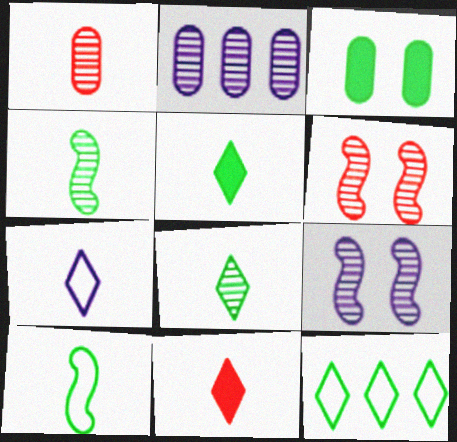[[2, 6, 8], 
[3, 4, 12], 
[7, 8, 11]]